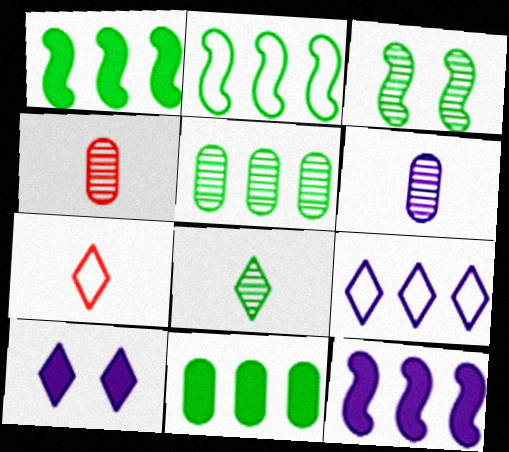[[2, 4, 10], 
[3, 5, 8]]